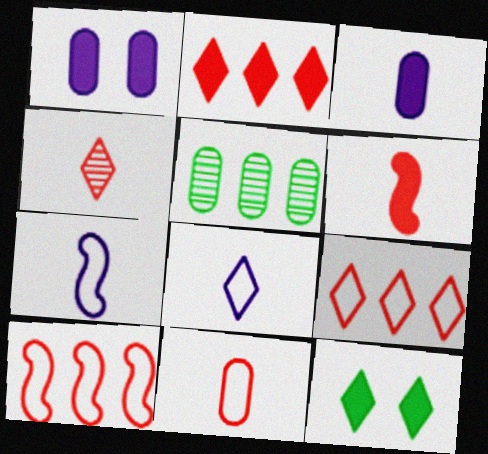[[1, 5, 11], 
[4, 6, 11]]